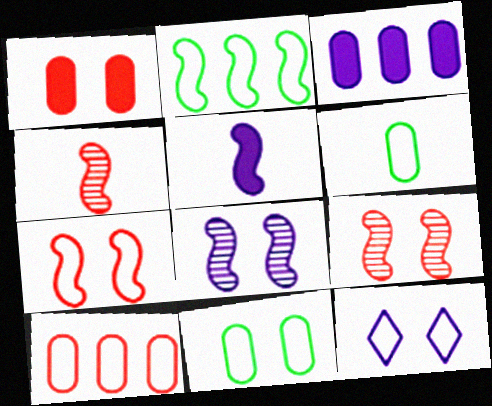[[2, 5, 9], 
[7, 11, 12]]